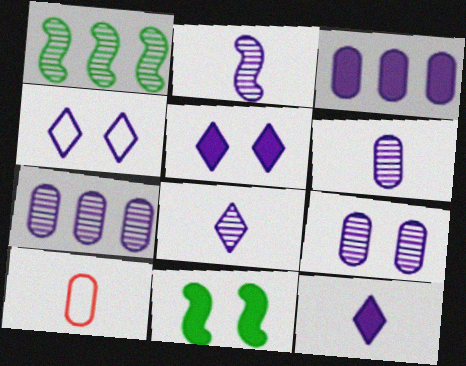[[1, 5, 10], 
[2, 3, 4], 
[2, 6, 8], 
[6, 7, 9]]